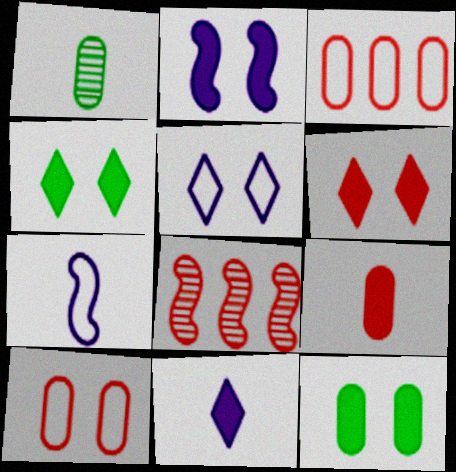[[2, 6, 12]]